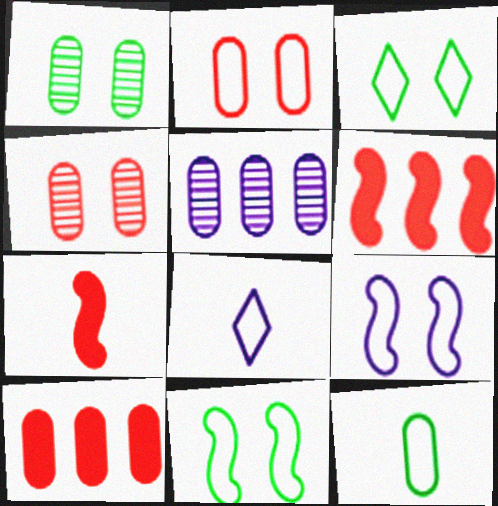[[1, 6, 8], 
[2, 3, 9], 
[3, 5, 7]]